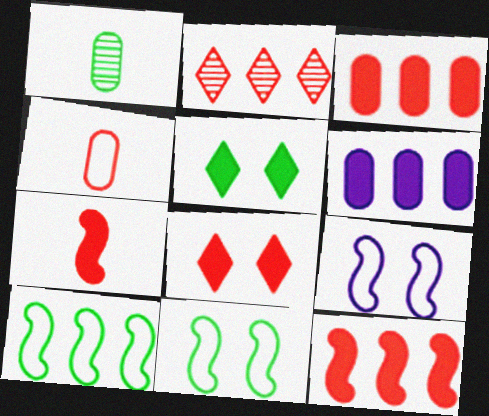[[1, 5, 10], 
[2, 6, 10], 
[3, 7, 8], 
[5, 6, 7]]